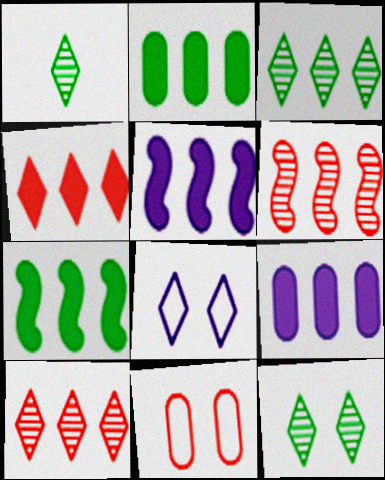[[1, 3, 12], 
[1, 4, 8], 
[1, 5, 11], 
[2, 4, 5], 
[4, 7, 9]]